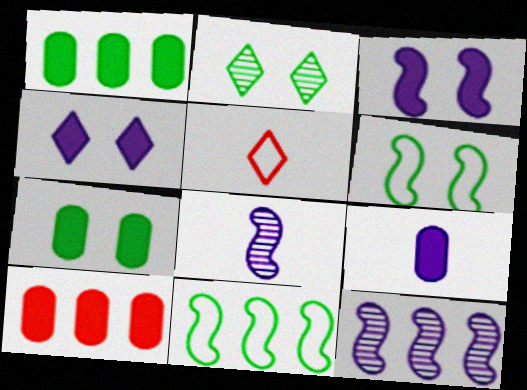[[2, 6, 7], 
[5, 7, 12], 
[7, 9, 10]]